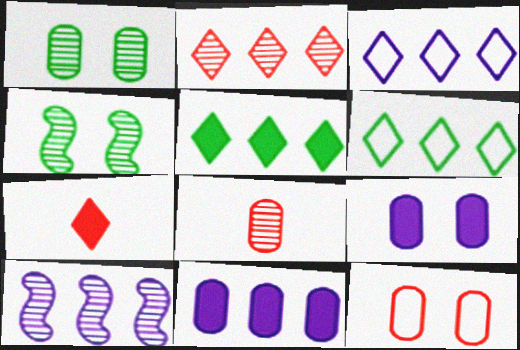[[1, 9, 12], 
[2, 3, 5], 
[3, 10, 11]]